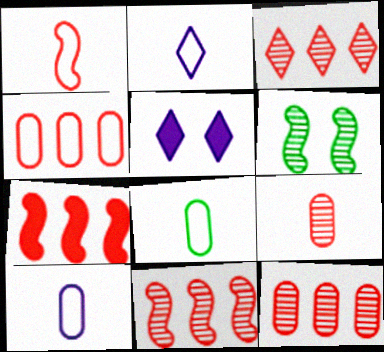[[1, 2, 8], 
[3, 4, 7], 
[3, 11, 12], 
[5, 8, 11]]